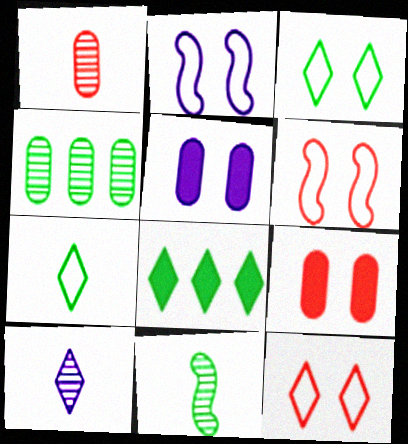[[1, 2, 8], 
[1, 10, 11], 
[8, 10, 12]]